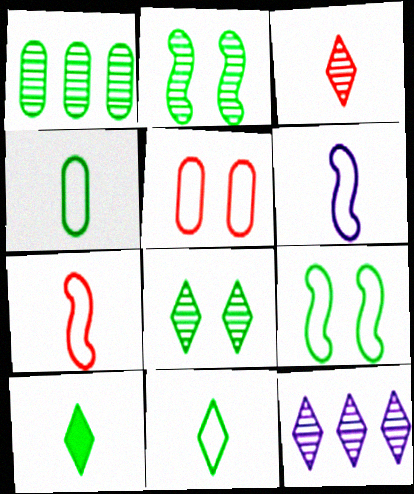[[1, 9, 10], 
[3, 8, 12]]